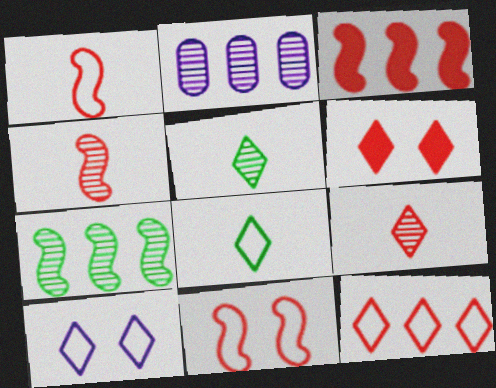[[3, 4, 11], 
[6, 9, 12], 
[8, 10, 12]]